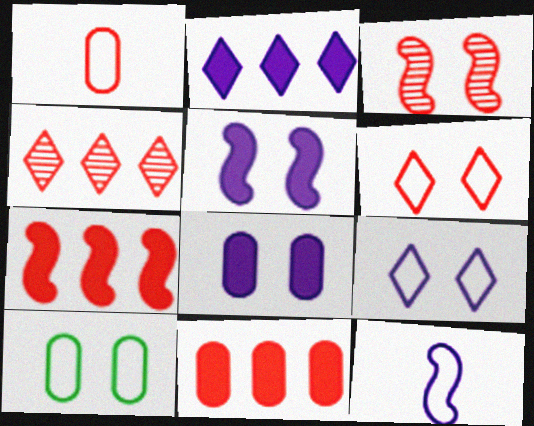[]